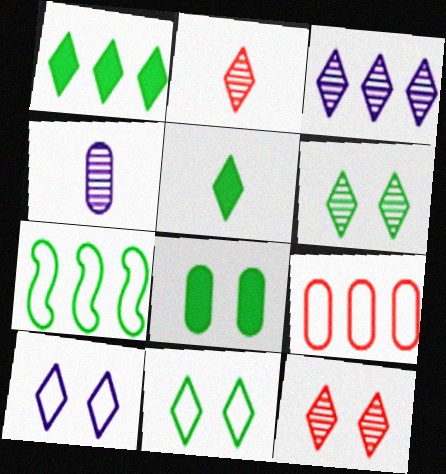[[1, 2, 10], 
[2, 3, 6], 
[4, 8, 9]]